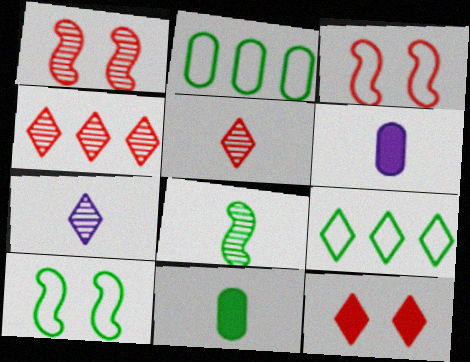[[1, 6, 9], 
[4, 6, 10], 
[7, 9, 12]]